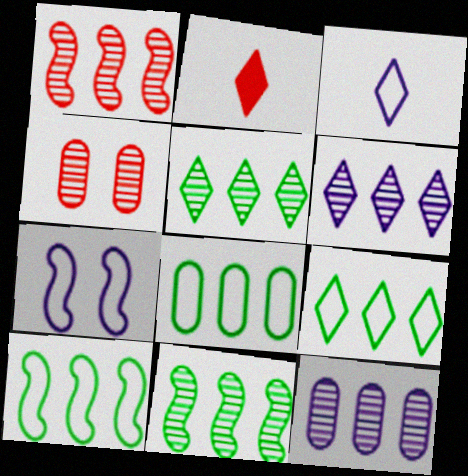[[1, 5, 12], 
[8, 9, 10]]